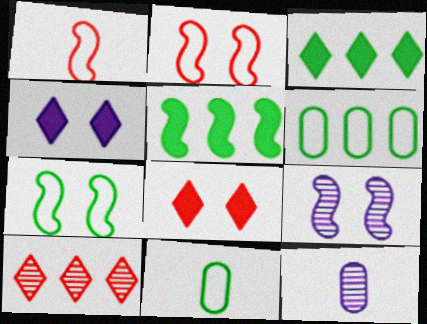[[1, 5, 9], 
[2, 3, 12]]